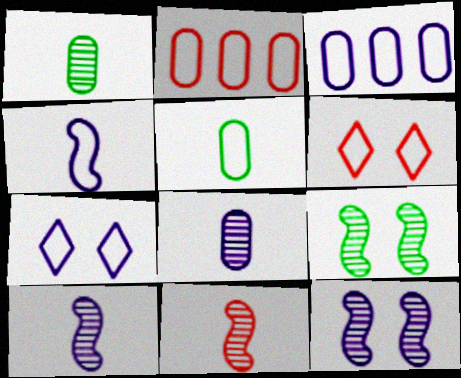[[3, 4, 7]]